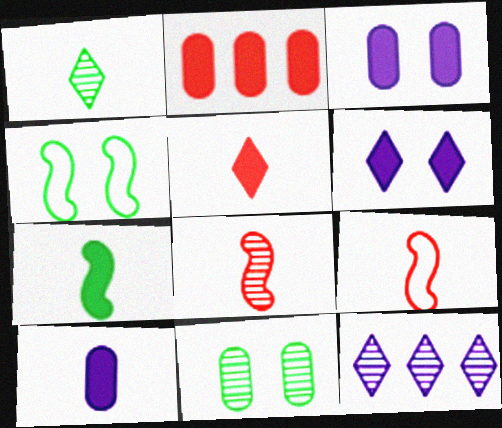[[1, 9, 10], 
[2, 6, 7], 
[5, 7, 10], 
[8, 11, 12]]